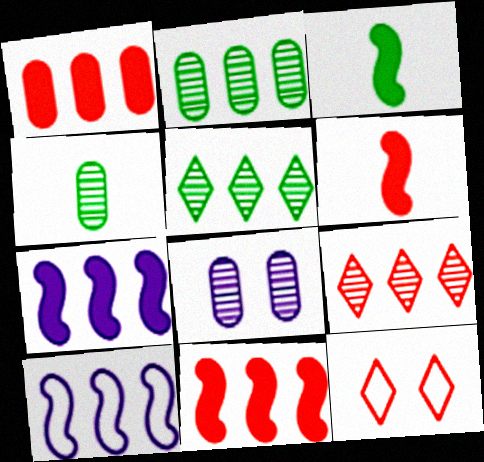[[1, 5, 10], 
[4, 7, 12]]